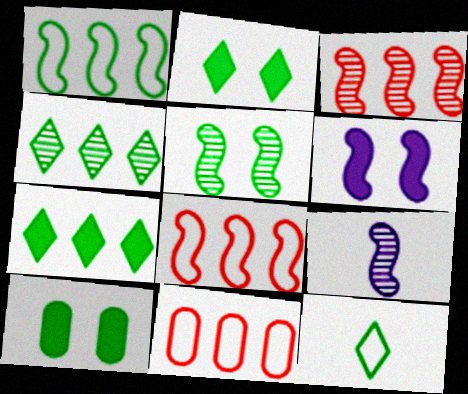[[2, 4, 12], 
[2, 9, 11], 
[3, 5, 9]]